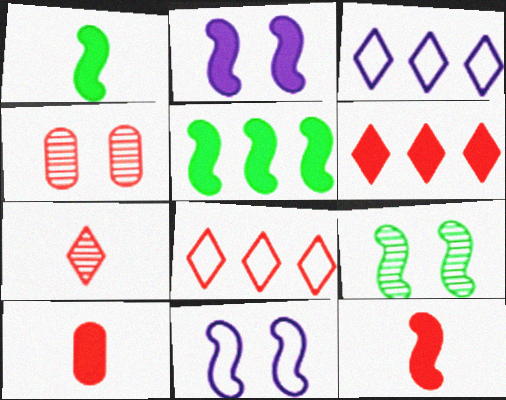[[1, 3, 4], 
[2, 5, 12], 
[3, 9, 10], 
[4, 8, 12]]